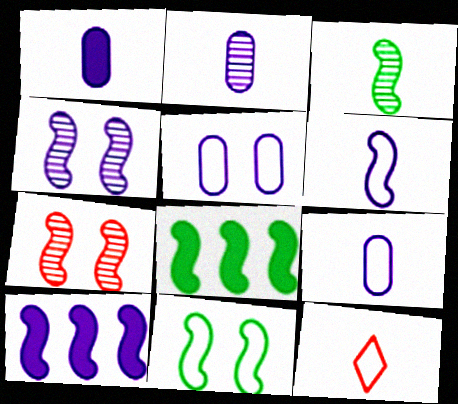[[1, 2, 9], 
[1, 3, 12], 
[3, 8, 11], 
[4, 6, 10], 
[6, 7, 8]]